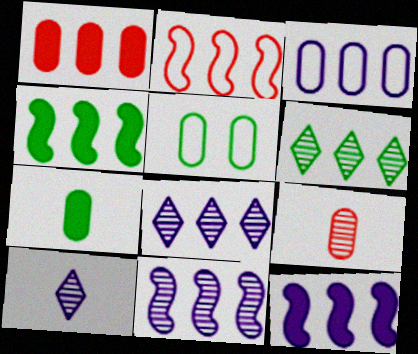[[2, 4, 11], 
[3, 8, 12]]